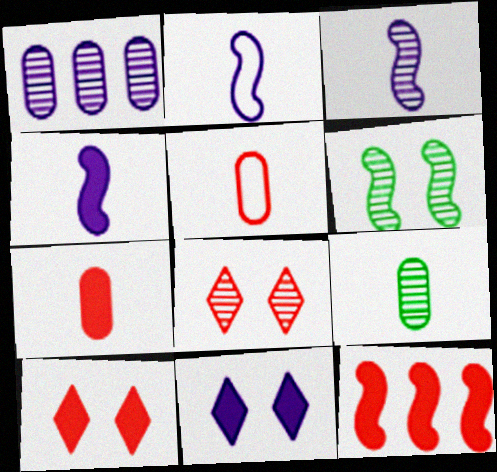[[1, 2, 11], 
[2, 3, 4], 
[2, 6, 12], 
[5, 8, 12], 
[7, 10, 12]]